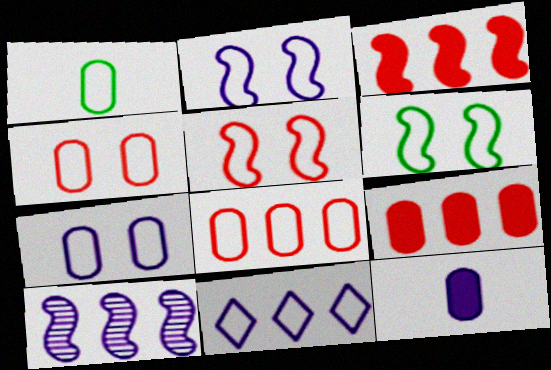[[1, 5, 11], 
[1, 7, 8], 
[2, 5, 6]]